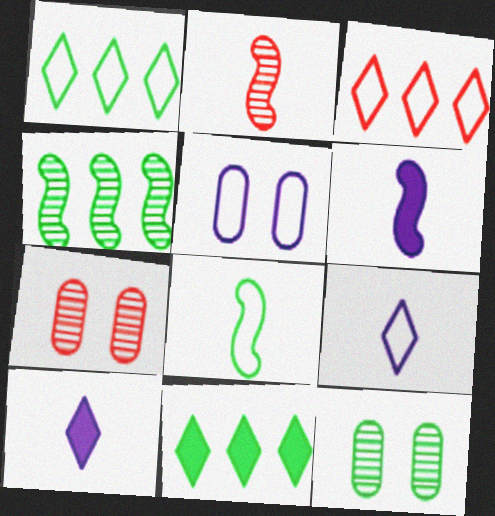[[1, 6, 7], 
[2, 5, 11], 
[2, 6, 8], 
[3, 5, 8], 
[3, 6, 12], 
[8, 11, 12]]